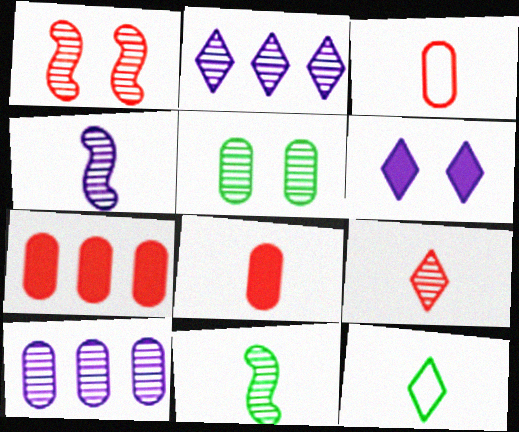[[4, 8, 12]]